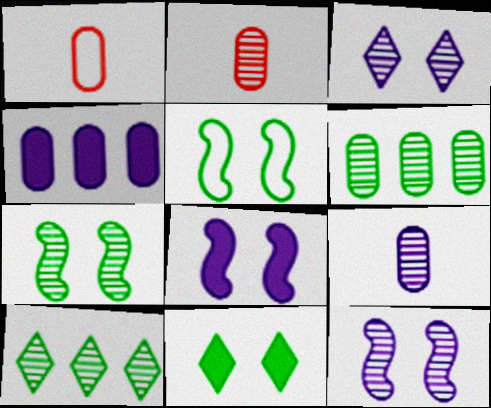[[1, 8, 10], 
[2, 10, 12]]